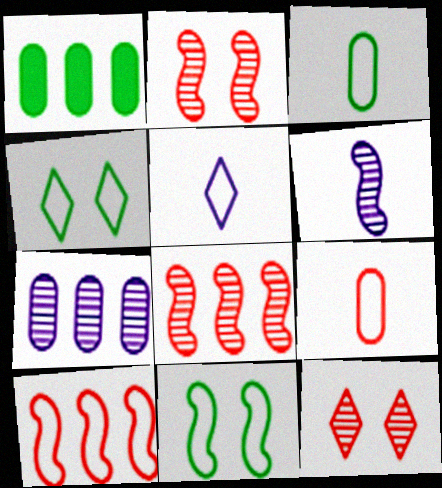[[1, 2, 5]]